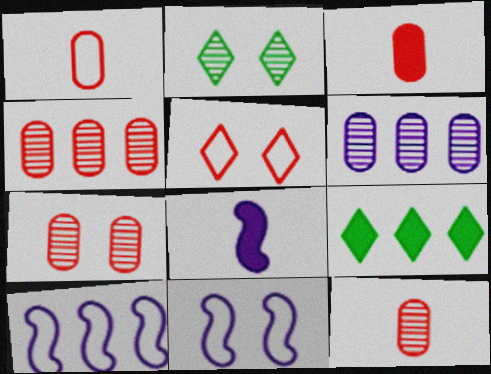[[1, 3, 12], 
[2, 3, 10], 
[4, 7, 12], 
[4, 9, 10], 
[9, 11, 12]]